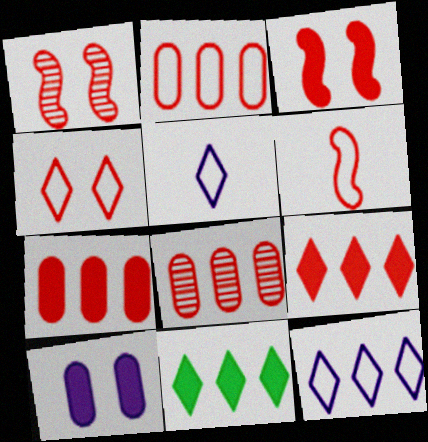[[2, 4, 6], 
[2, 7, 8]]